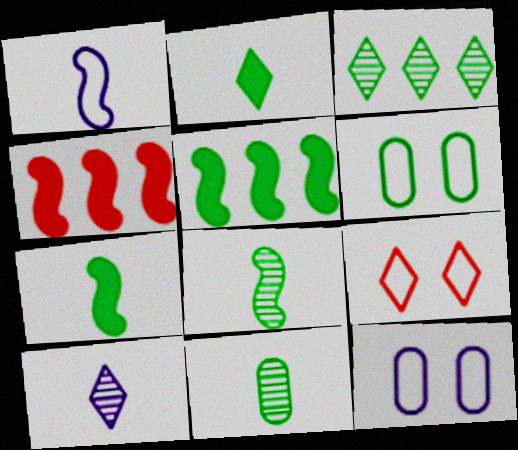[[3, 6, 7], 
[4, 6, 10]]